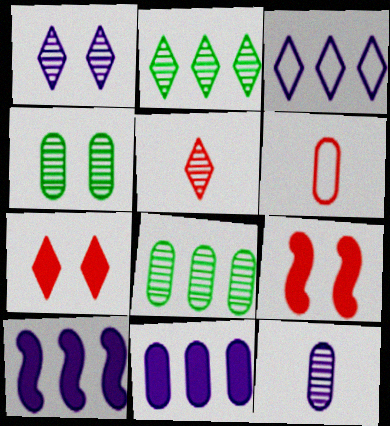[[1, 2, 5], 
[4, 6, 11]]